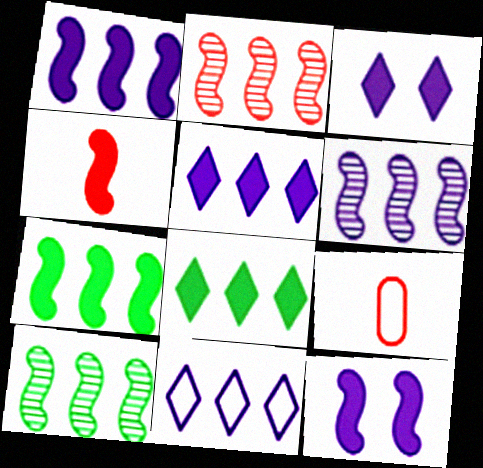[[2, 6, 10], 
[3, 9, 10], 
[4, 7, 12]]